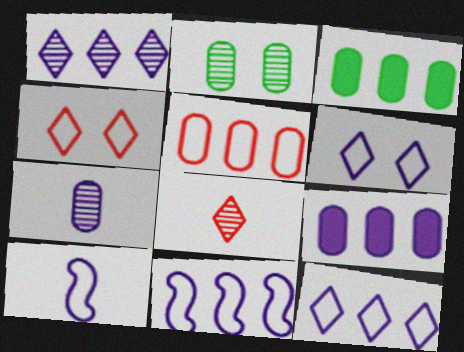[[1, 9, 11]]